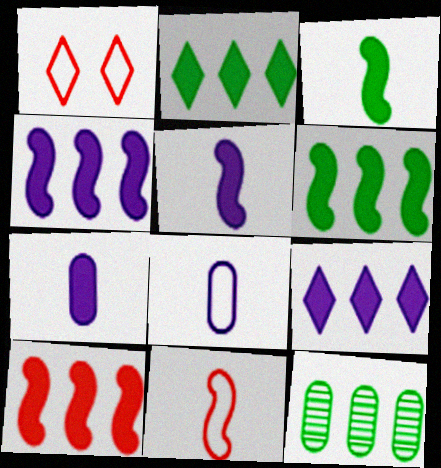[[1, 5, 12], 
[4, 6, 10]]